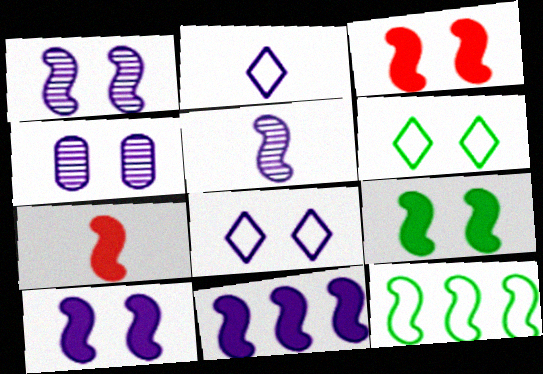[[1, 7, 12], 
[2, 4, 11], 
[3, 4, 6], 
[3, 5, 12], 
[3, 9, 10], 
[4, 8, 10], 
[7, 9, 11]]